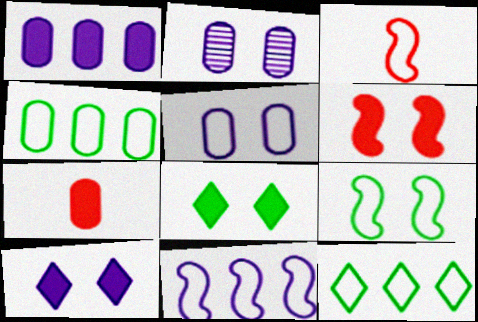[[2, 4, 7], 
[3, 5, 12], 
[3, 9, 11]]